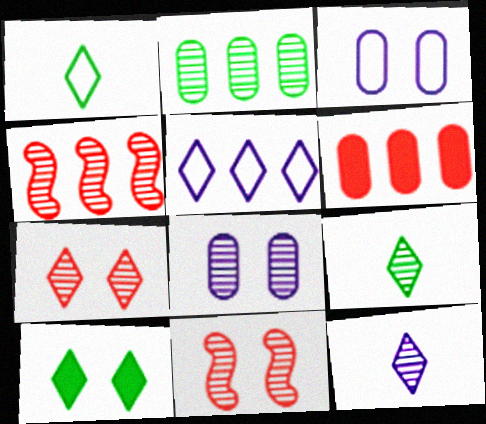[[2, 11, 12], 
[3, 10, 11], 
[4, 8, 9]]